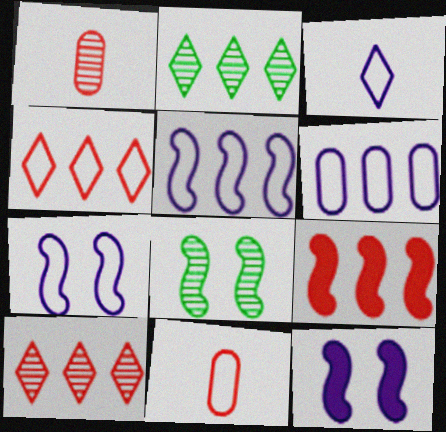[[2, 6, 9], 
[2, 11, 12], 
[3, 6, 7]]